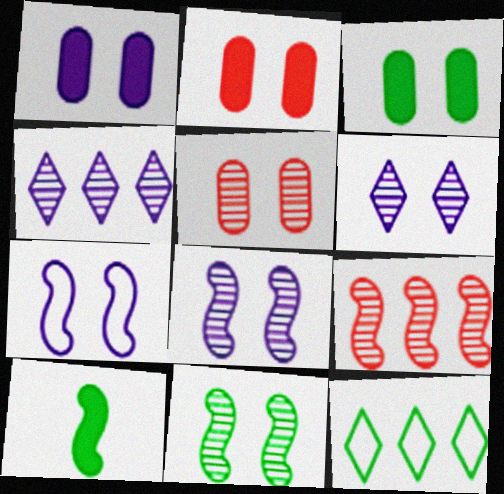[[1, 2, 3], 
[1, 6, 7], 
[5, 6, 11], 
[7, 9, 10]]